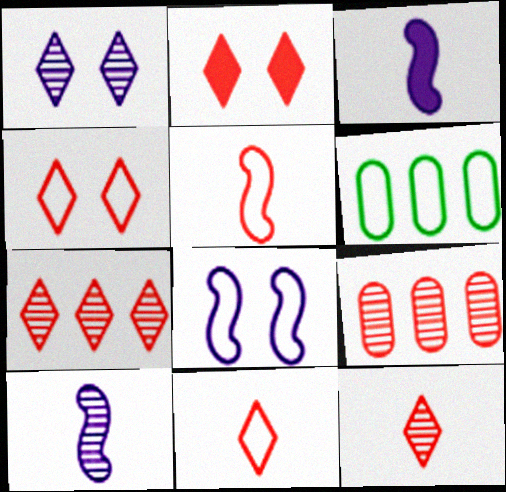[[2, 5, 9], 
[2, 6, 10], 
[2, 7, 11], 
[6, 8, 11]]